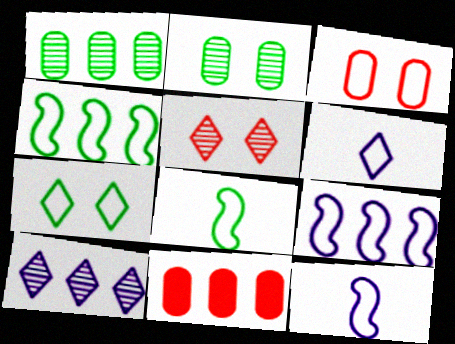[[3, 4, 6], 
[4, 10, 11]]